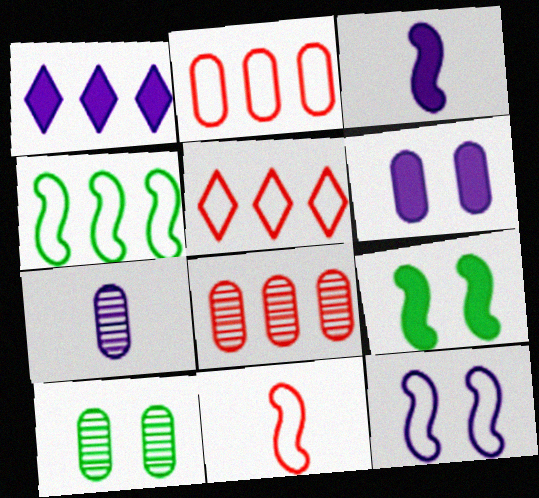[[1, 3, 6], 
[1, 4, 8], 
[1, 7, 12], 
[1, 10, 11], 
[3, 5, 10], 
[4, 11, 12], 
[5, 7, 9], 
[7, 8, 10]]